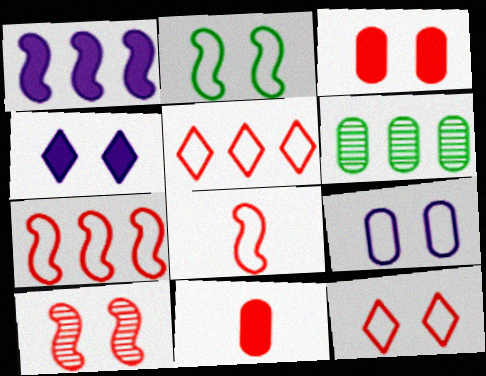[[1, 5, 6], 
[2, 9, 12], 
[3, 10, 12], 
[4, 6, 8], 
[5, 10, 11], 
[6, 9, 11]]